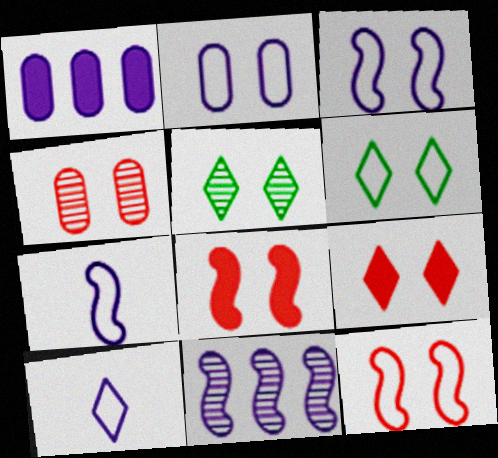[[2, 5, 8], 
[2, 6, 12], 
[4, 9, 12]]